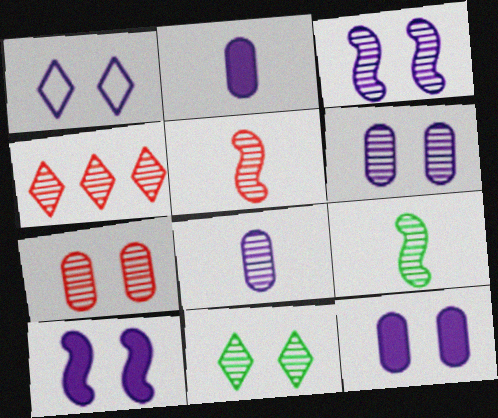[[1, 3, 12], 
[1, 6, 10], 
[3, 7, 11], 
[4, 5, 7], 
[4, 6, 9]]